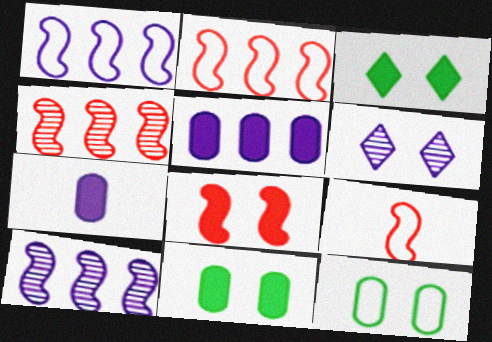[[1, 6, 7], 
[4, 8, 9], 
[6, 8, 12]]